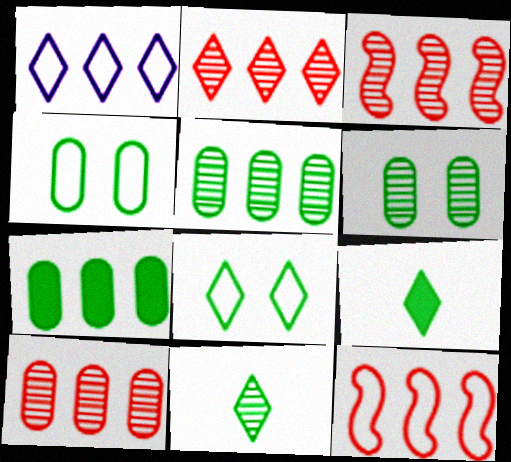[[1, 3, 7], 
[2, 3, 10]]